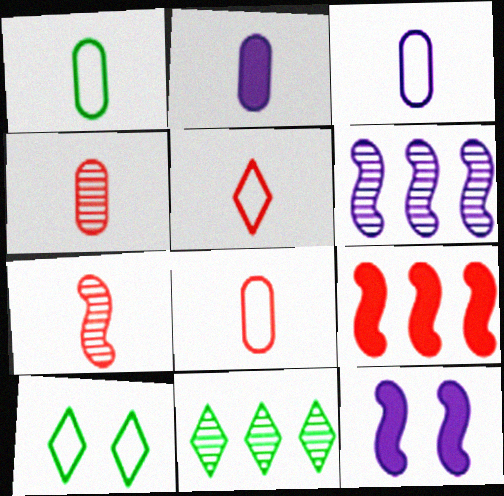[[1, 2, 4], 
[1, 3, 8], 
[8, 11, 12]]